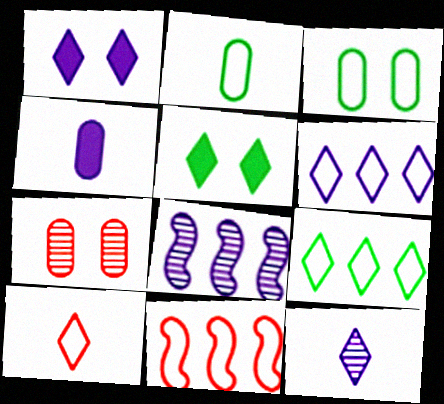[[1, 6, 12]]